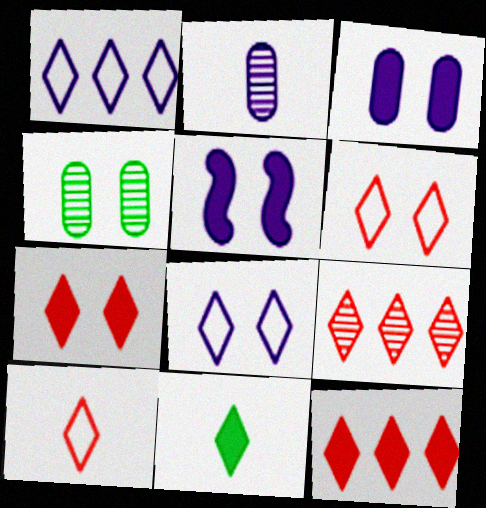[[1, 2, 5], 
[4, 5, 6], 
[7, 9, 10], 
[8, 9, 11]]